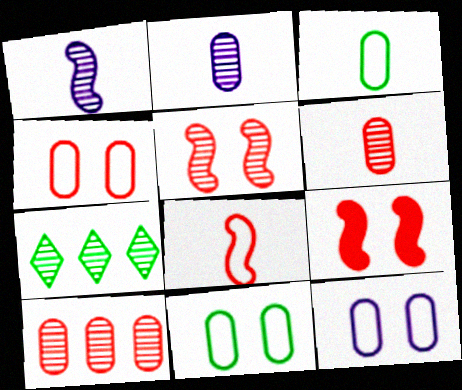[[2, 5, 7], 
[4, 11, 12]]